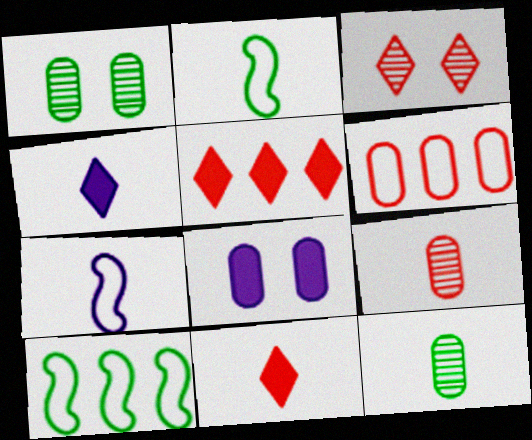[[1, 5, 7], 
[2, 4, 9], 
[6, 8, 12], 
[7, 11, 12]]